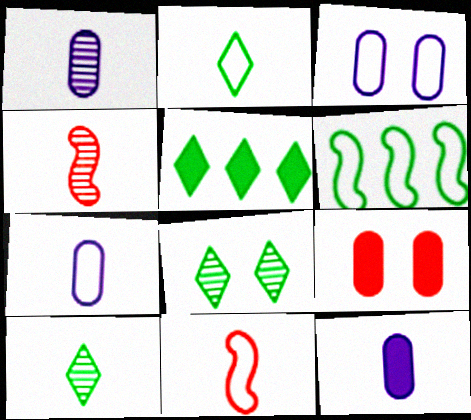[[1, 4, 10], 
[1, 7, 12], 
[2, 4, 12], 
[2, 5, 8], 
[2, 7, 11], 
[3, 4, 5], 
[10, 11, 12]]